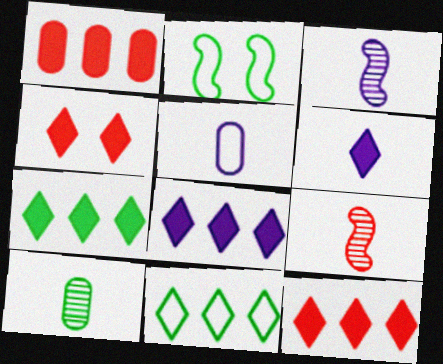[[2, 7, 10], 
[3, 5, 6], 
[4, 6, 7], 
[7, 8, 12]]